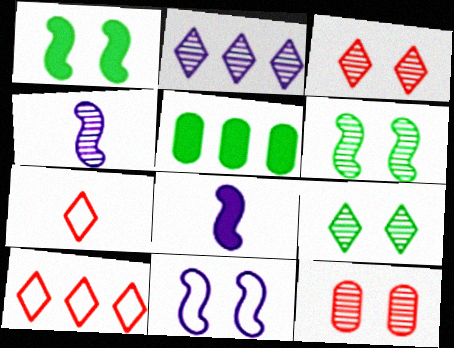[]